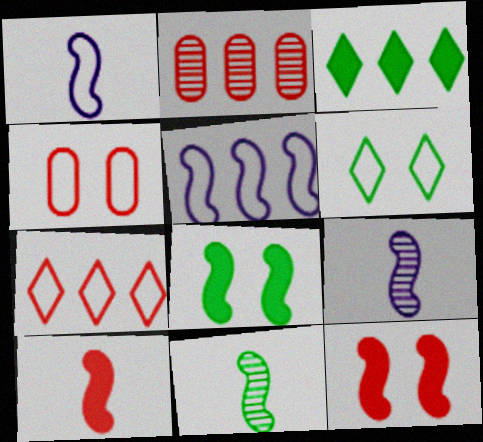[[1, 10, 11], 
[2, 3, 5], 
[3, 4, 9], 
[5, 11, 12]]